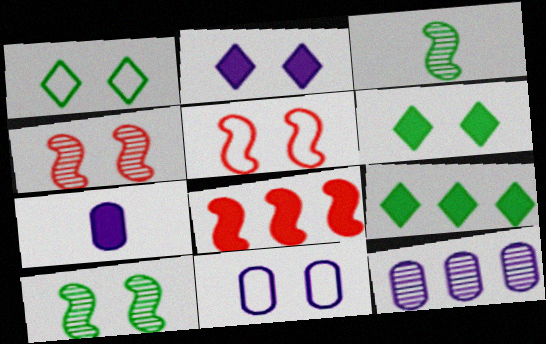[[1, 5, 11], 
[4, 6, 11], 
[6, 7, 8], 
[7, 11, 12]]